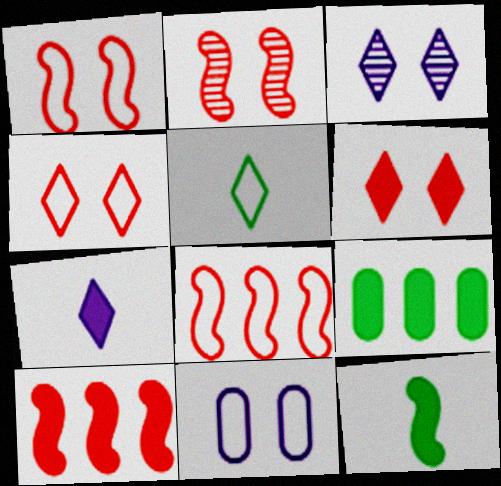[[5, 8, 11]]